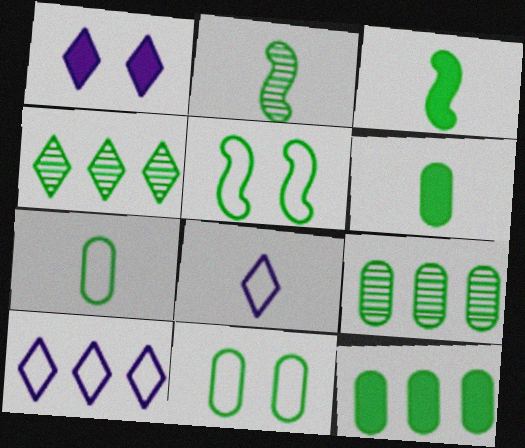[[3, 4, 11], 
[4, 5, 6], 
[6, 9, 11]]